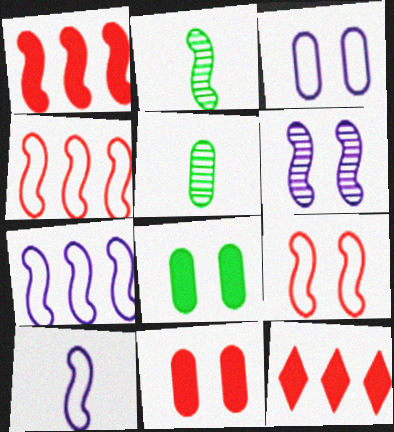[[2, 3, 12]]